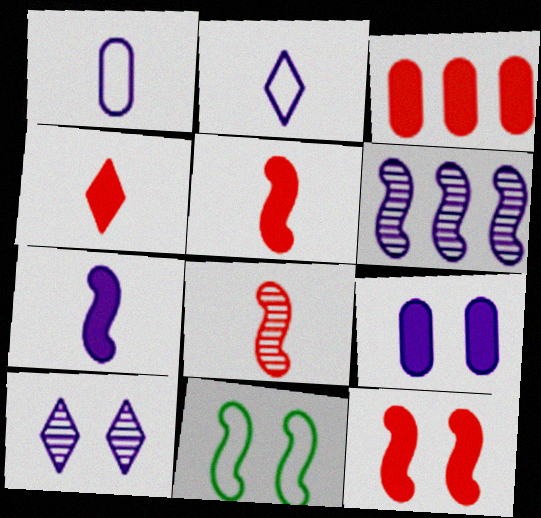[[2, 6, 9], 
[3, 4, 12], 
[5, 6, 11]]